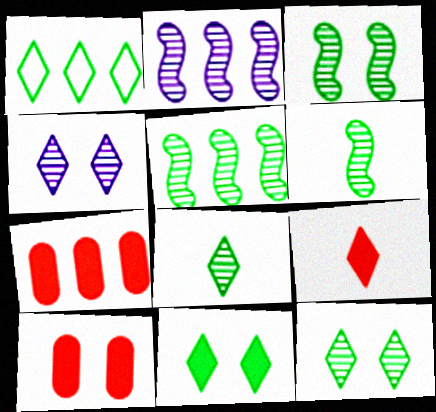[[1, 2, 7], 
[1, 4, 9], 
[1, 8, 11], 
[3, 5, 6]]